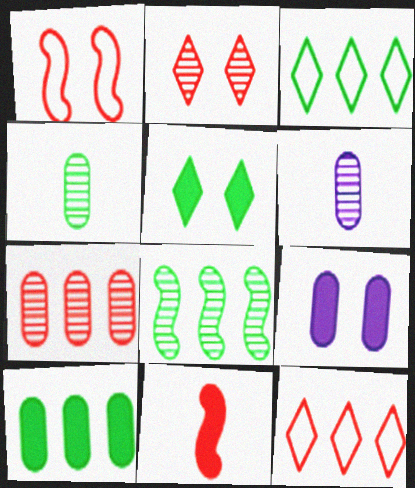[[2, 6, 8], 
[3, 8, 10]]